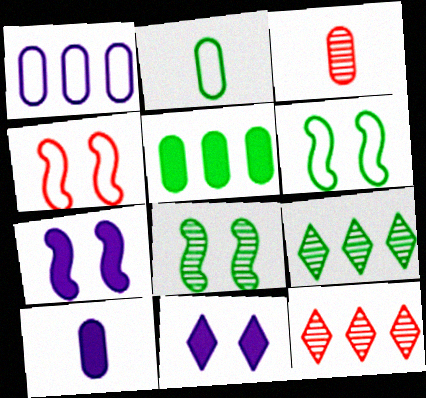[[2, 3, 10], 
[2, 7, 12], 
[4, 7, 8], 
[4, 9, 10], 
[6, 10, 12]]